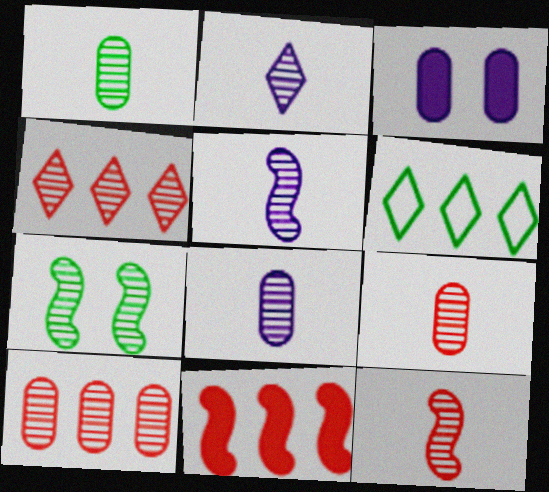[[1, 2, 12], 
[1, 8, 9], 
[2, 5, 8], 
[2, 7, 10], 
[3, 6, 12], 
[4, 7, 8]]